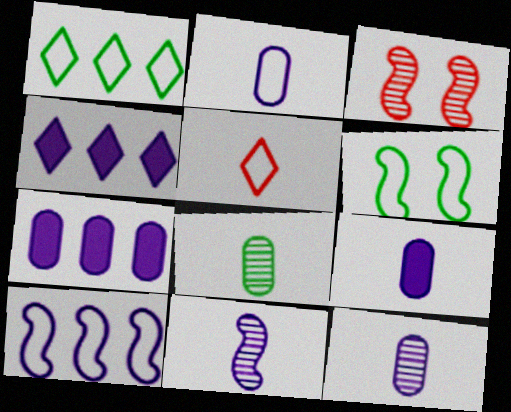[[1, 3, 9], 
[2, 9, 12]]